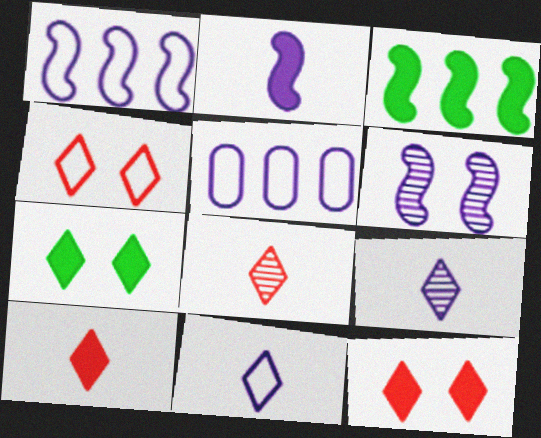[[1, 2, 6]]